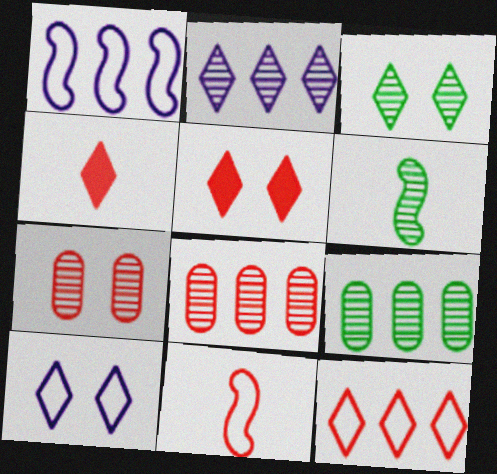[[2, 6, 7], 
[3, 5, 10], 
[3, 6, 9], 
[5, 8, 11]]